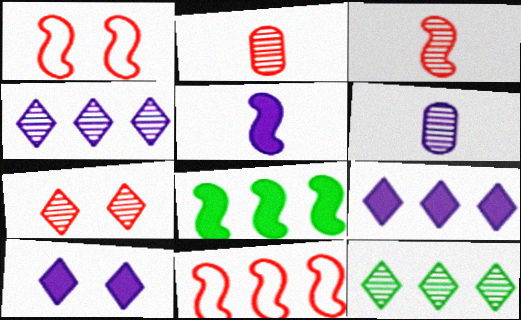[]